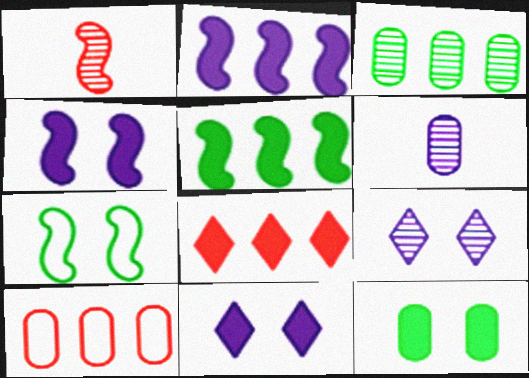[[1, 2, 7], 
[1, 3, 9], 
[6, 7, 8], 
[6, 10, 12]]